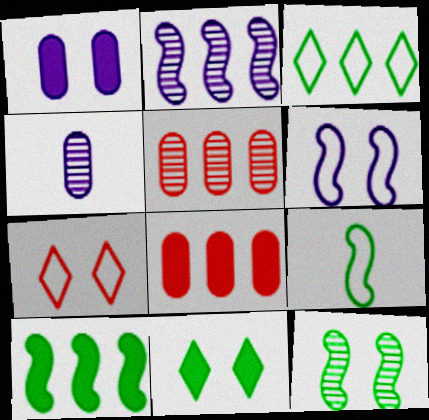[[1, 7, 12], 
[2, 3, 8], 
[4, 7, 10], 
[9, 10, 12]]